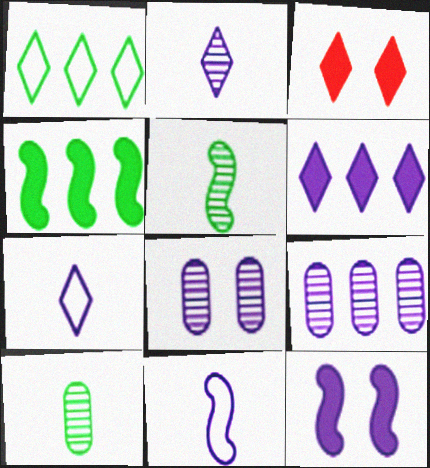[[1, 2, 3], 
[6, 8, 11], 
[7, 9, 12]]